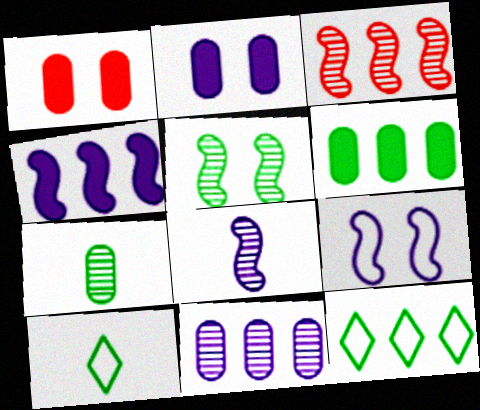[[1, 8, 12], 
[2, 3, 10], 
[3, 5, 8], 
[4, 8, 9], 
[5, 6, 10]]